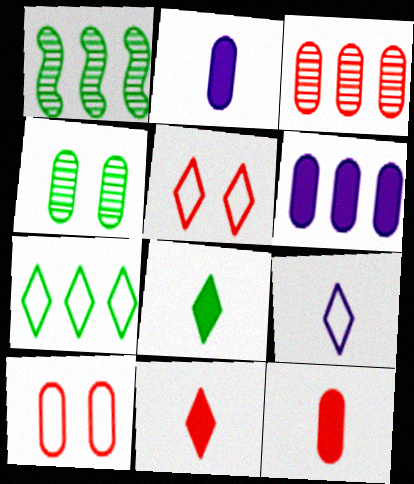[[1, 2, 5], 
[3, 10, 12], 
[5, 7, 9]]